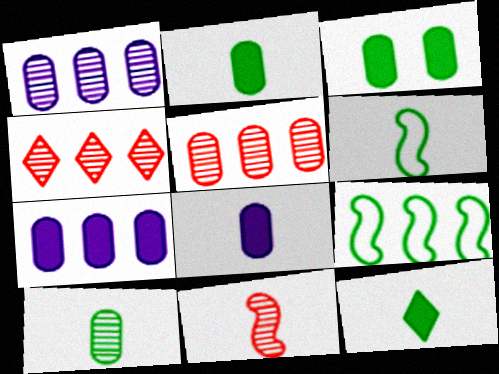[[4, 7, 9], 
[6, 10, 12]]